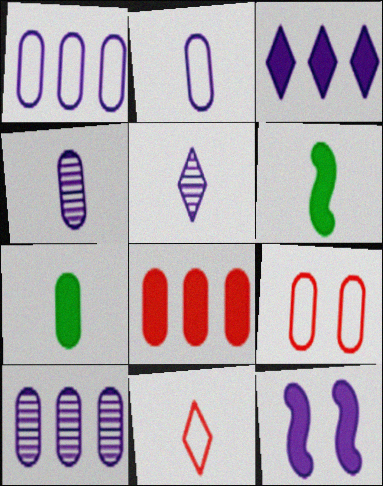[[1, 5, 12], 
[4, 6, 11], 
[7, 9, 10]]